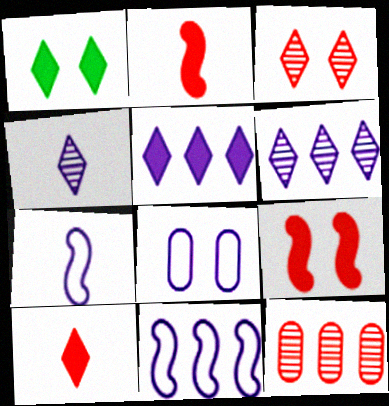[[1, 5, 10], 
[1, 7, 12]]